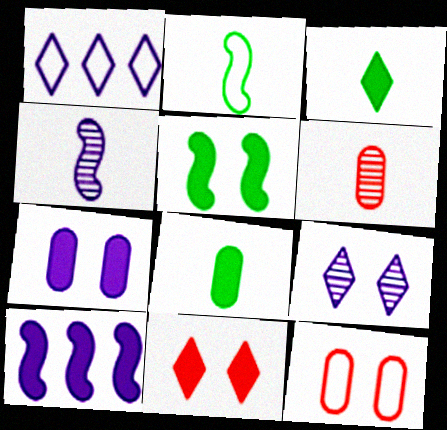[[1, 2, 12], 
[1, 4, 7], 
[1, 5, 6], 
[5, 7, 11], 
[5, 9, 12], 
[8, 10, 11]]